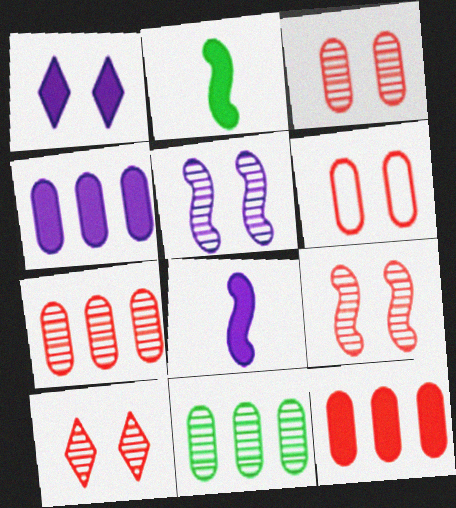[[1, 2, 12], 
[1, 4, 8], 
[3, 9, 10]]